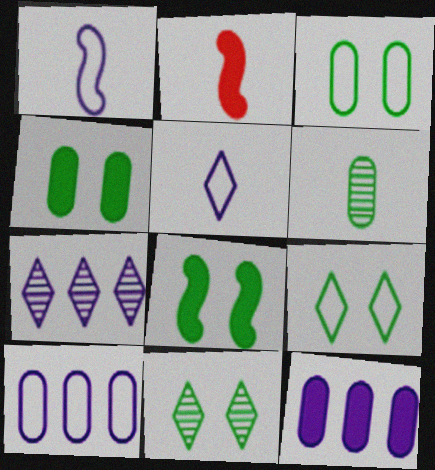[[2, 3, 7], 
[2, 5, 6], 
[2, 10, 11], 
[3, 8, 11]]